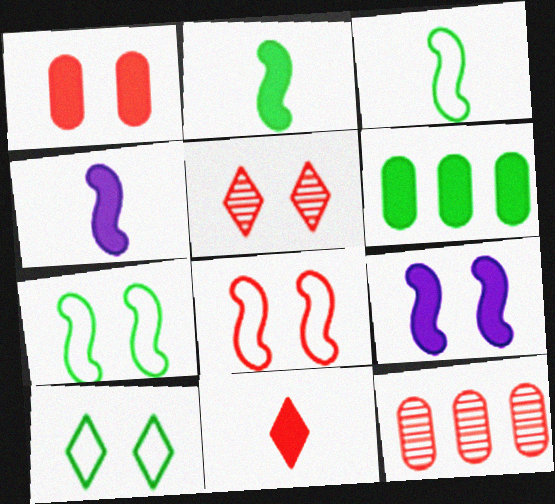[[1, 5, 8], 
[4, 10, 12], 
[6, 9, 11], 
[8, 11, 12]]